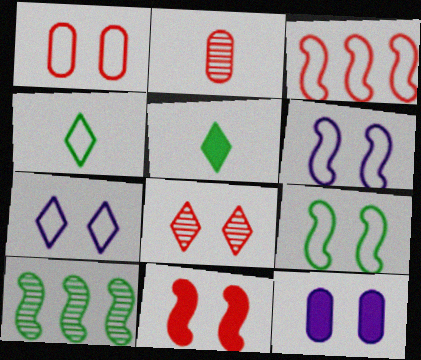[[1, 7, 9], 
[1, 8, 11], 
[8, 9, 12]]